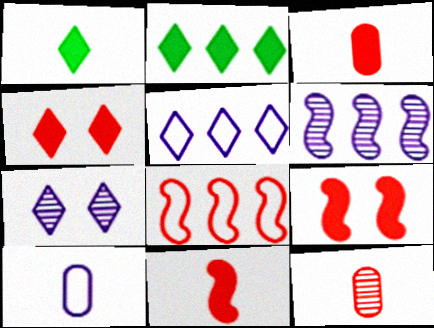[[4, 8, 12]]